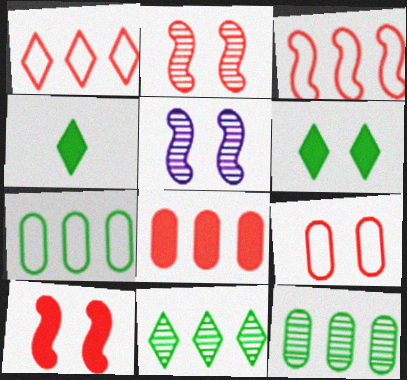[[5, 6, 9]]